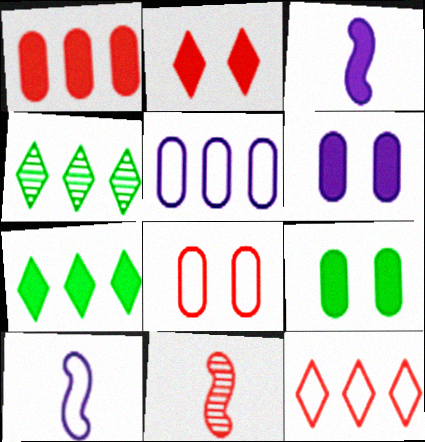[[3, 4, 8]]